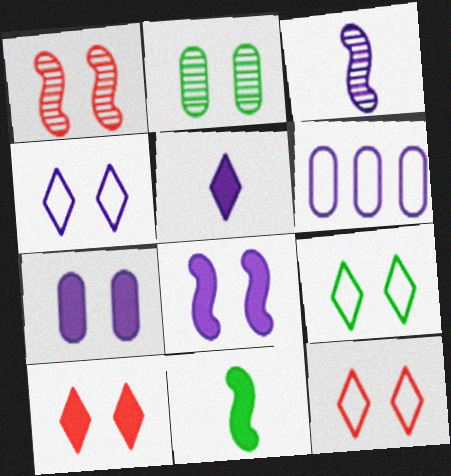[[1, 7, 9], 
[2, 8, 12], 
[4, 9, 12]]